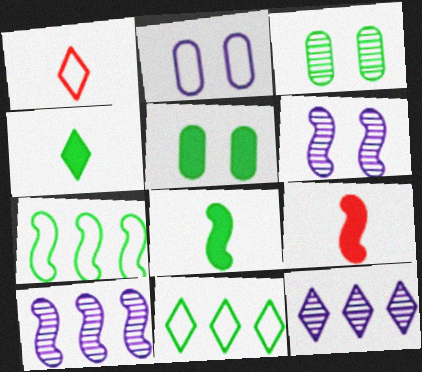[[1, 2, 7], 
[1, 5, 10], 
[3, 4, 7], 
[3, 8, 11], 
[6, 7, 9]]